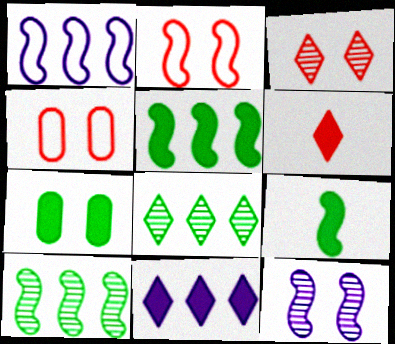[]